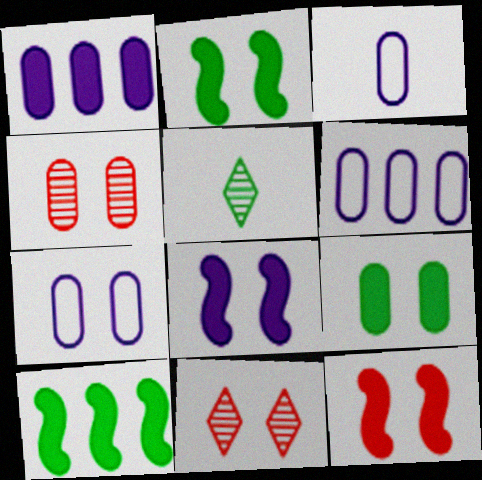[[2, 7, 11], 
[2, 8, 12], 
[3, 6, 7], 
[3, 10, 11], 
[4, 7, 9], 
[5, 6, 12]]